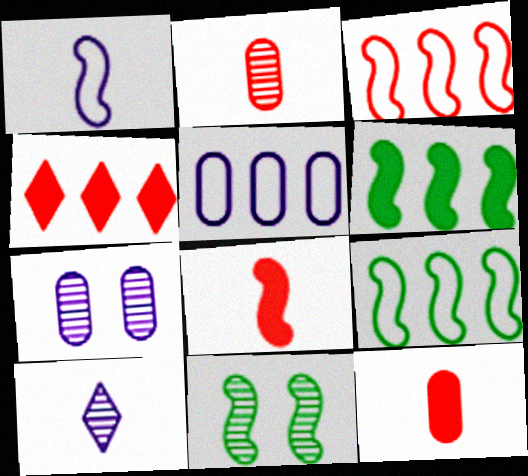[]